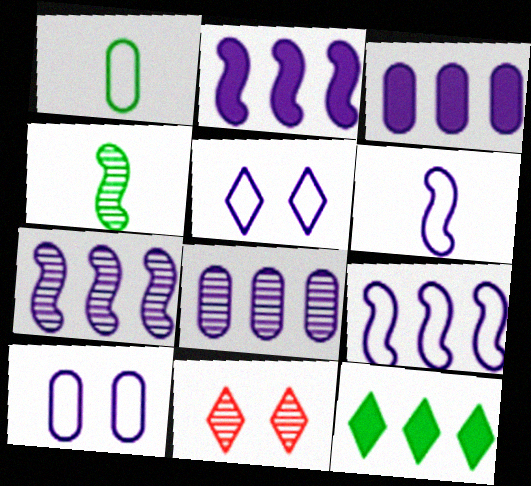[[1, 2, 11], 
[2, 7, 9], 
[4, 8, 11]]